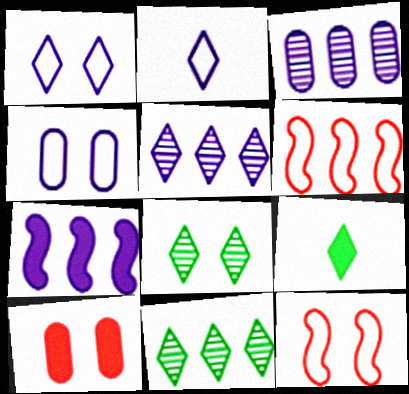[[3, 9, 12], 
[7, 9, 10]]